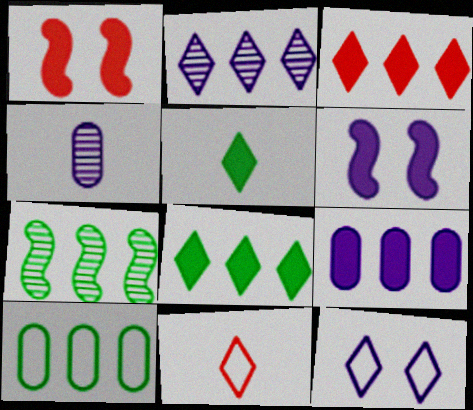[[1, 5, 9], 
[7, 8, 10]]